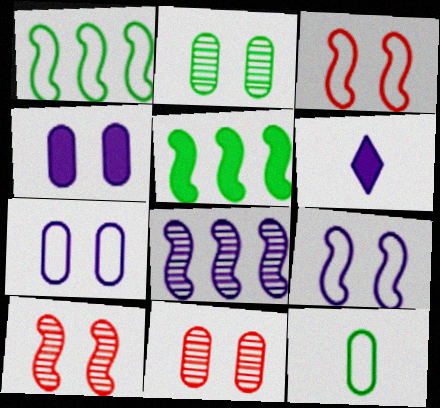[[1, 6, 11], 
[6, 7, 8]]